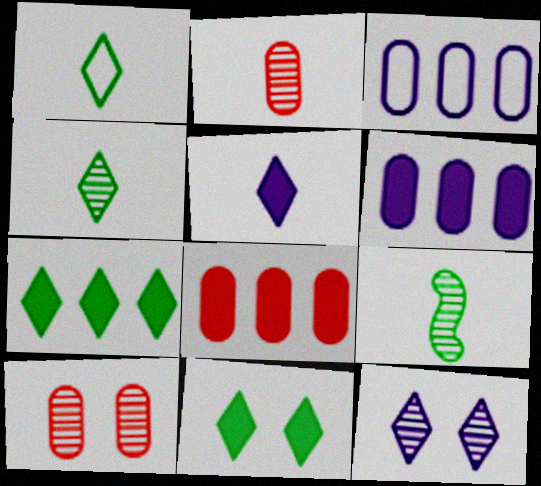[]